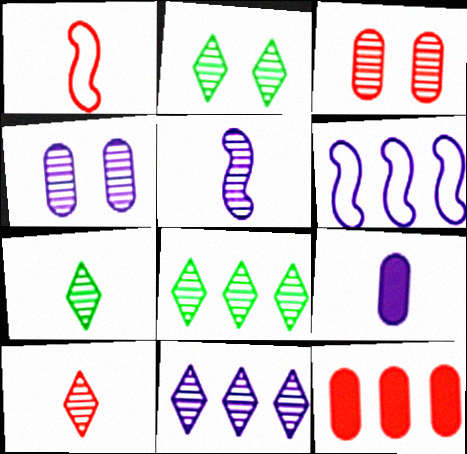[[1, 7, 9], 
[2, 7, 8], 
[2, 10, 11], 
[3, 5, 8], 
[4, 5, 11], 
[6, 8, 12]]